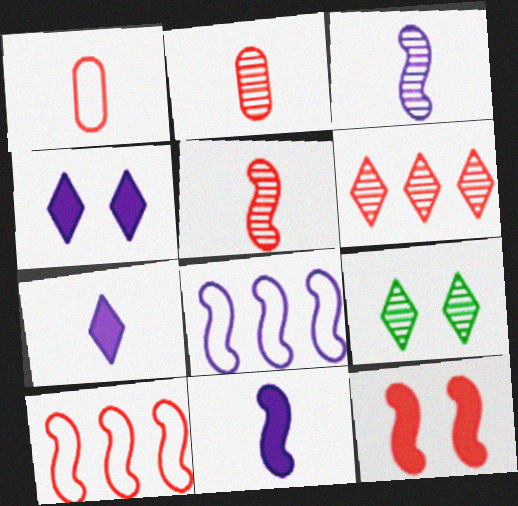[[1, 6, 12], 
[5, 10, 12]]